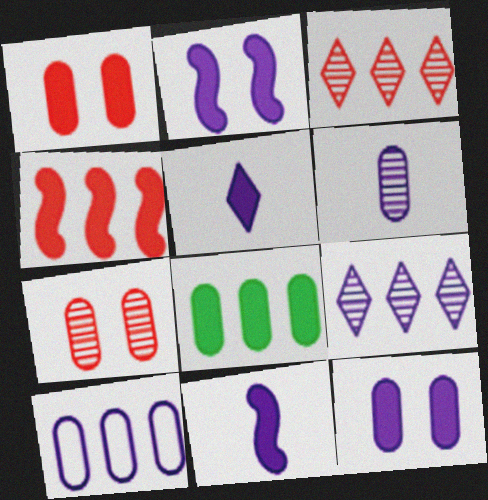[[6, 10, 12]]